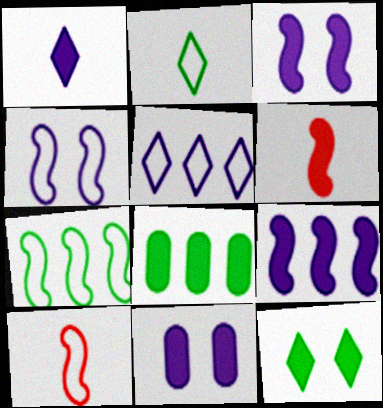[[1, 9, 11], 
[4, 7, 10]]